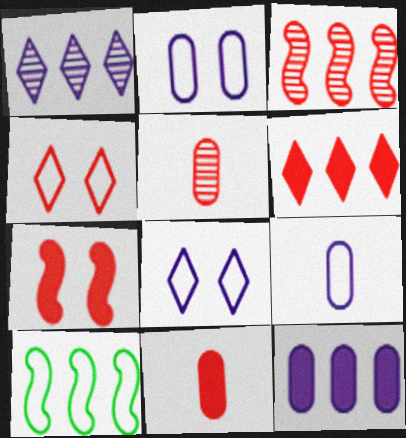[[3, 4, 11], 
[4, 9, 10], 
[6, 7, 11]]